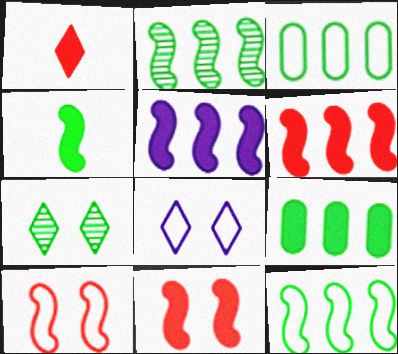[[3, 4, 7], 
[4, 5, 11]]